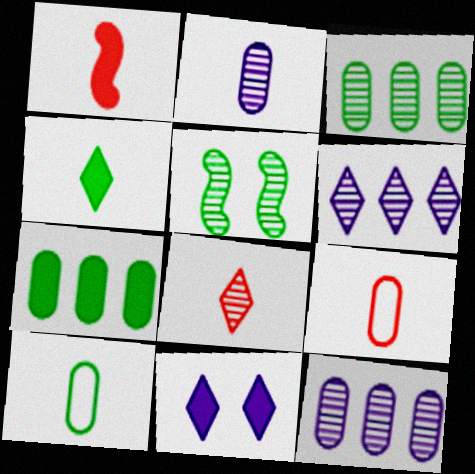[[1, 7, 11], 
[1, 8, 9], 
[5, 8, 12]]